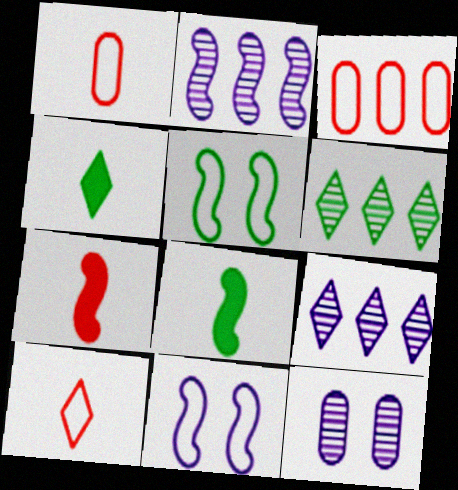[[2, 5, 7]]